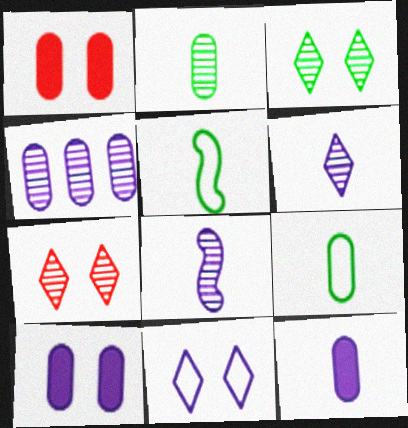[[1, 4, 9]]